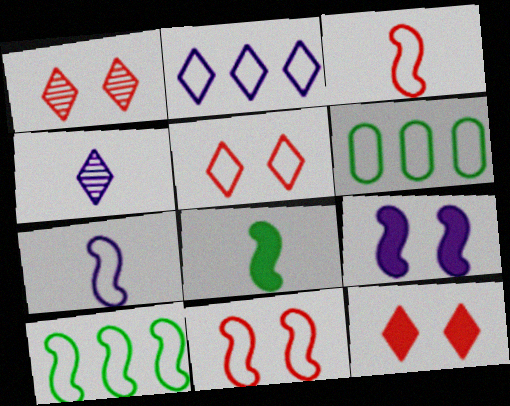[[1, 5, 12], 
[5, 6, 7], 
[7, 10, 11]]